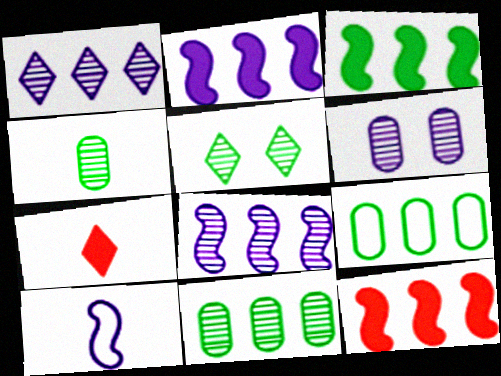[[1, 9, 12], 
[2, 3, 12], 
[4, 7, 10]]